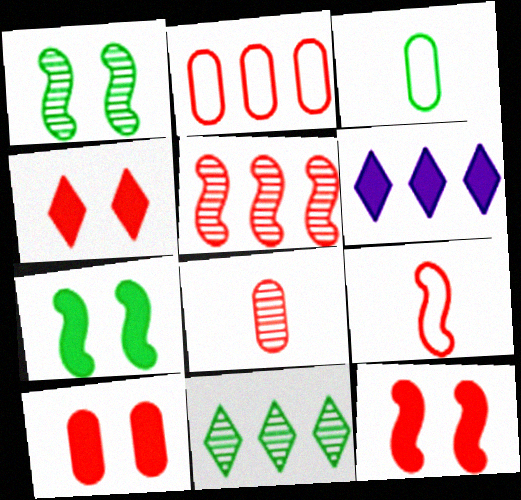[[2, 8, 10], 
[3, 7, 11], 
[4, 10, 12], 
[5, 9, 12]]